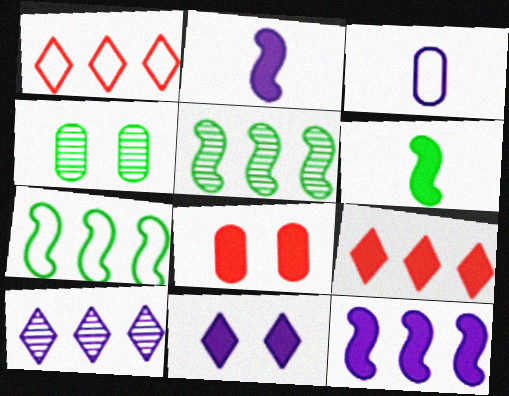[[1, 2, 4]]